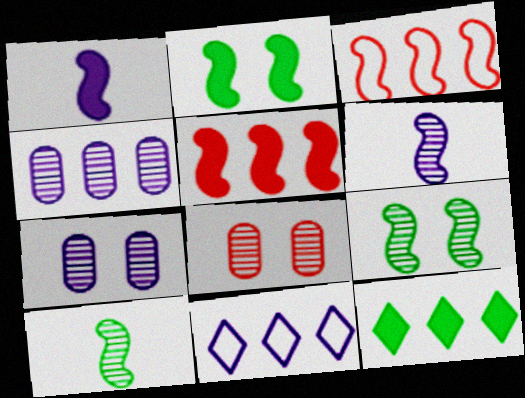[[1, 2, 5], 
[1, 3, 9], 
[1, 7, 11], 
[2, 3, 6], 
[3, 4, 12]]